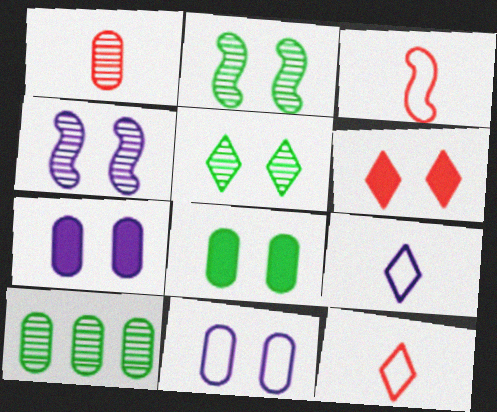[[2, 6, 11]]